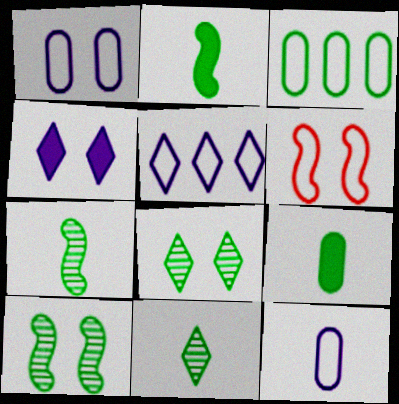[[2, 3, 8]]